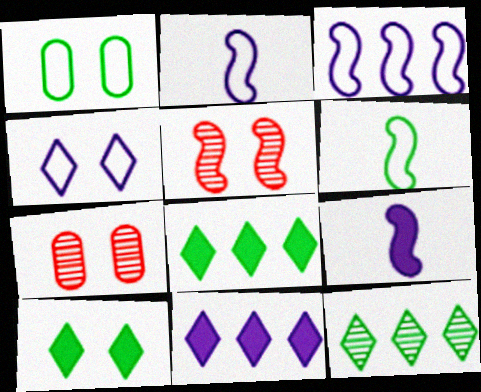[[2, 7, 8], 
[6, 7, 11]]